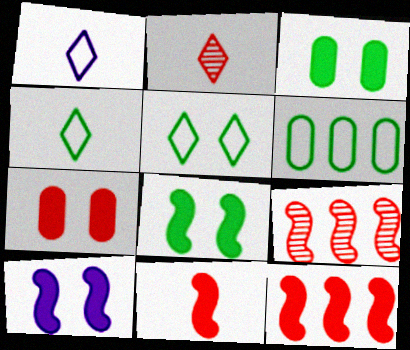[[1, 3, 9], 
[2, 6, 10]]